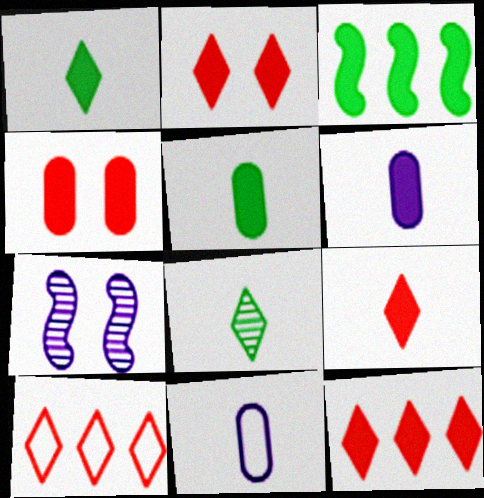[[2, 3, 6], 
[2, 9, 12], 
[5, 7, 10]]